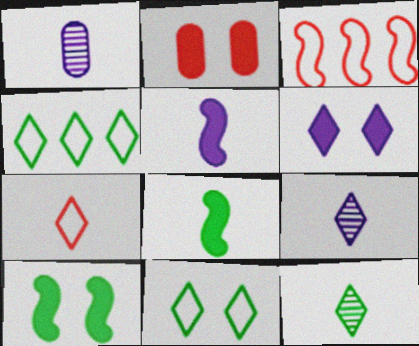[[1, 7, 8], 
[2, 6, 10]]